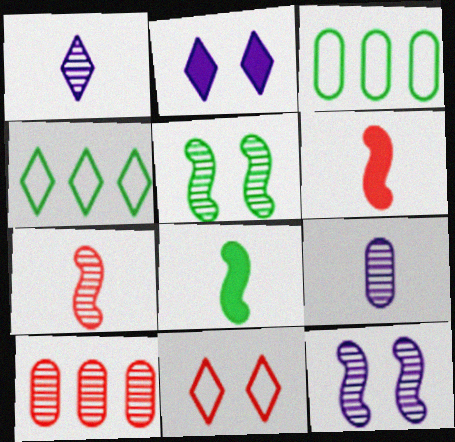[[1, 5, 10], 
[2, 3, 7], 
[6, 10, 11]]